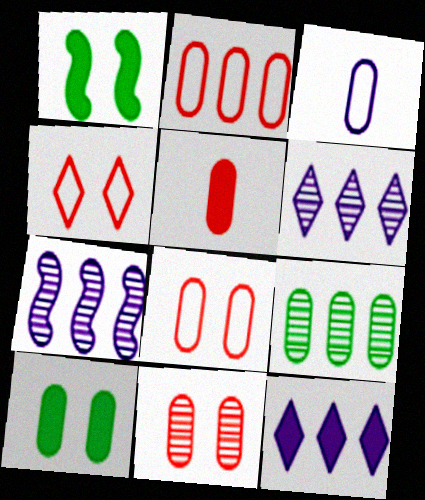[[1, 5, 12], 
[2, 5, 11]]